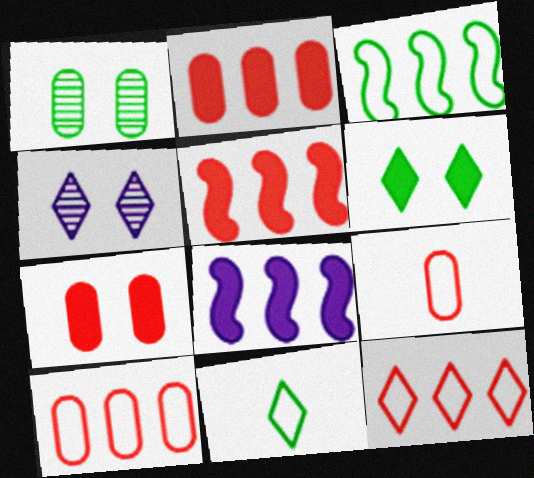[]